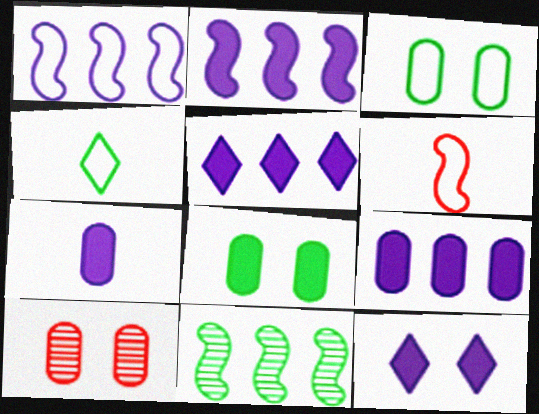[[2, 4, 10], 
[2, 5, 9], 
[2, 7, 12], 
[4, 8, 11]]